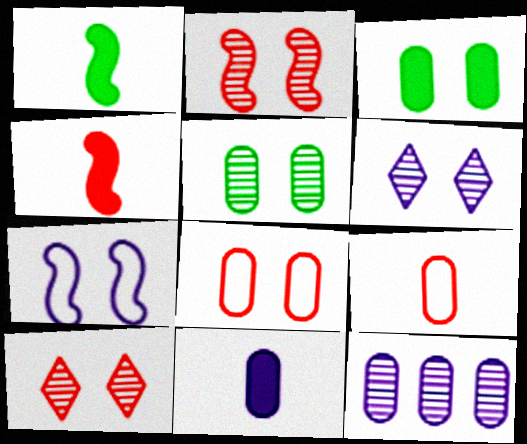[[2, 5, 6], 
[3, 7, 10], 
[3, 9, 12]]